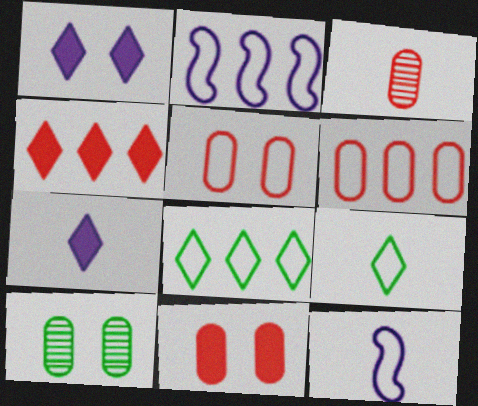[[2, 5, 9], 
[2, 6, 8], 
[3, 6, 11], 
[4, 10, 12], 
[5, 8, 12]]